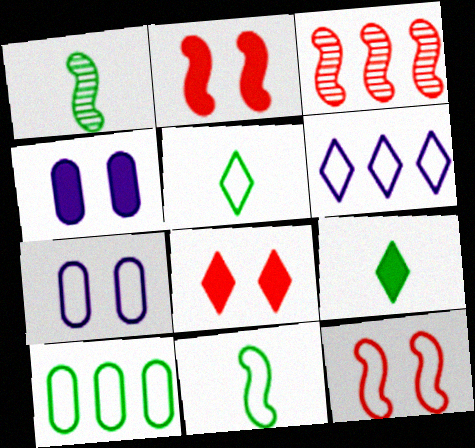[[3, 4, 5], 
[3, 7, 9]]